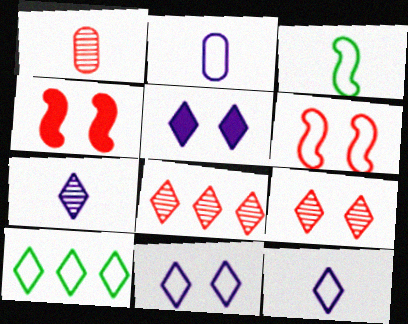[[2, 6, 10]]